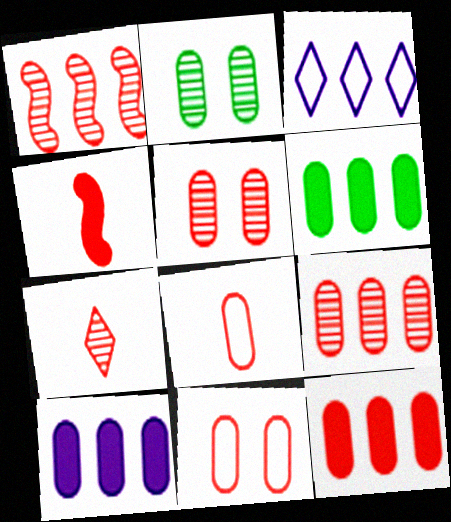[[1, 3, 6], 
[1, 5, 7], 
[2, 3, 4], 
[2, 8, 10], 
[4, 7, 8], 
[5, 8, 12], 
[6, 10, 12]]